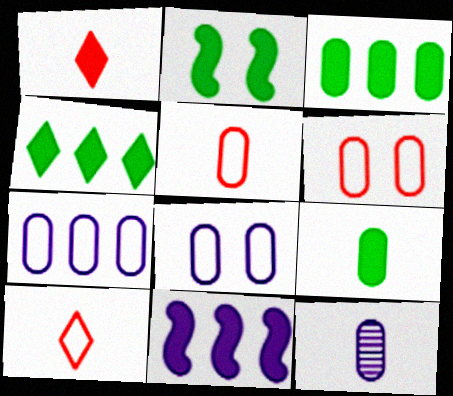[[2, 4, 9], 
[3, 6, 12], 
[5, 9, 12]]